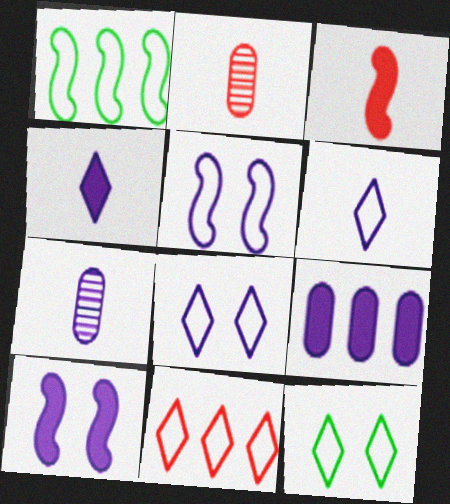[[4, 9, 10], 
[6, 11, 12]]